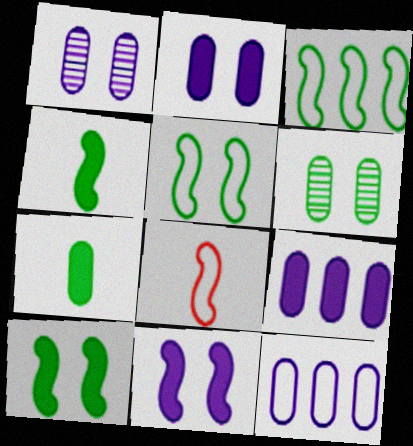[]